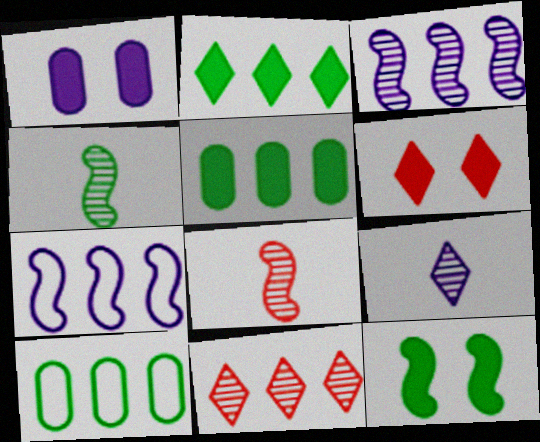[[1, 6, 12], 
[1, 7, 9], 
[5, 7, 11], 
[7, 8, 12]]